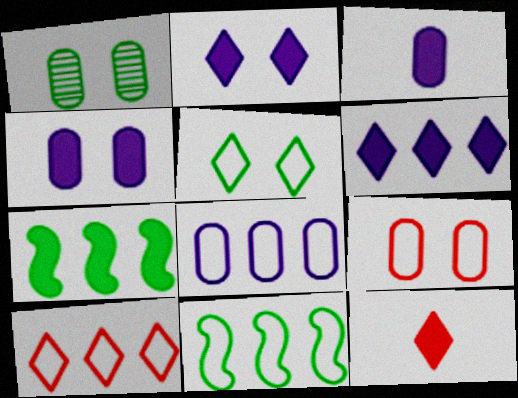[[1, 4, 9], 
[4, 7, 12], 
[8, 10, 11]]